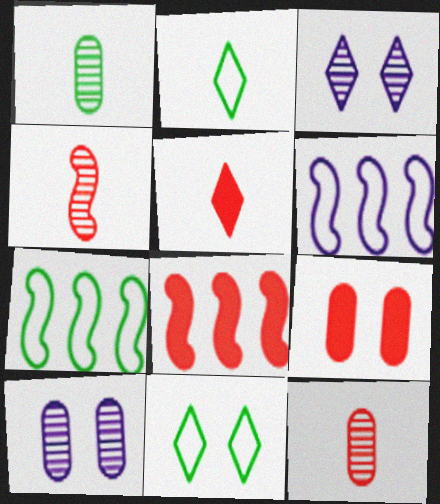[[2, 8, 10], 
[5, 7, 10], 
[5, 8, 9]]